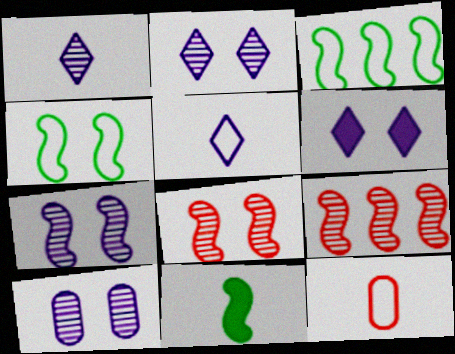[[1, 11, 12], 
[2, 7, 10]]